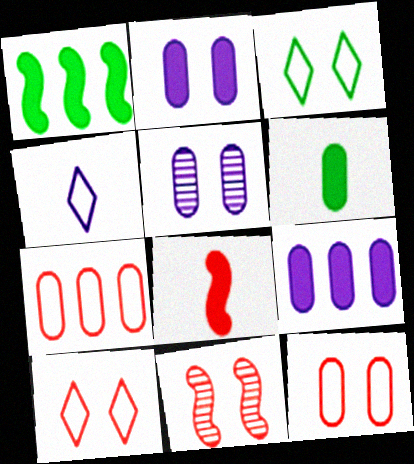[[2, 3, 11], 
[5, 6, 7]]